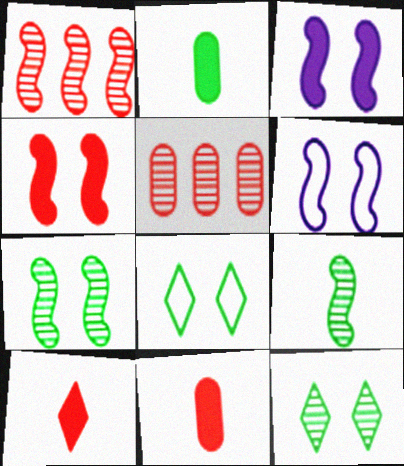[[4, 6, 7]]